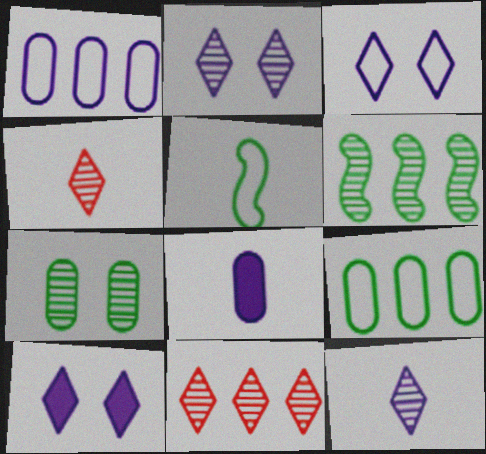[[2, 3, 10], 
[4, 5, 8]]